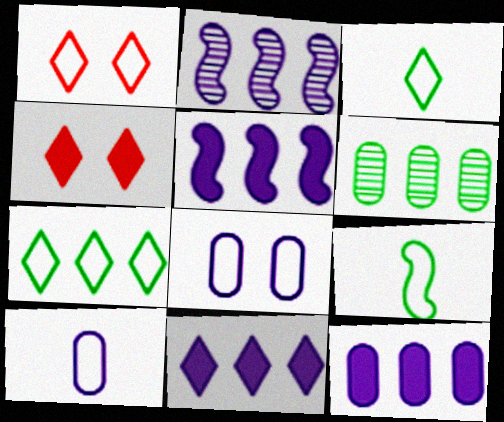[[5, 11, 12]]